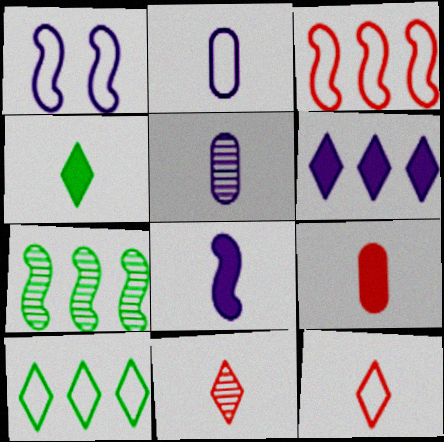[[1, 5, 6], 
[4, 8, 9]]